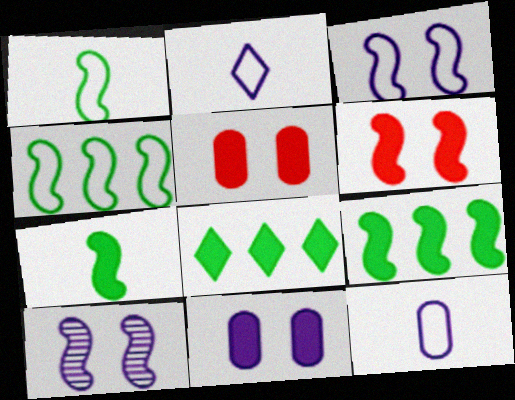[]